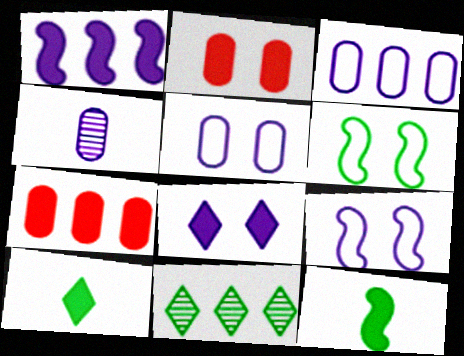[[1, 2, 10], 
[7, 8, 12]]